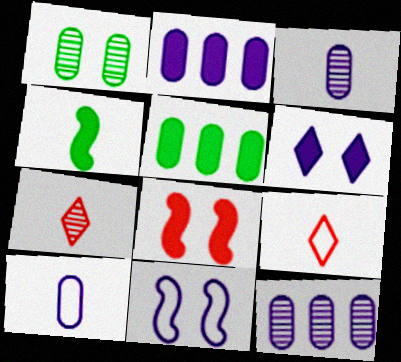[[3, 4, 9], 
[4, 7, 10], 
[5, 7, 11]]